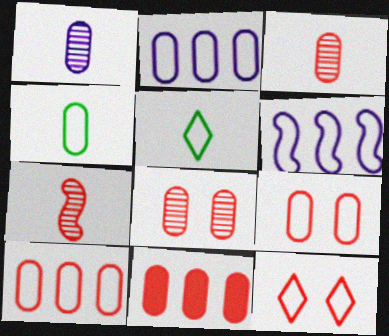[[2, 4, 9], 
[3, 9, 11], 
[4, 6, 12], 
[5, 6, 9], 
[7, 11, 12]]